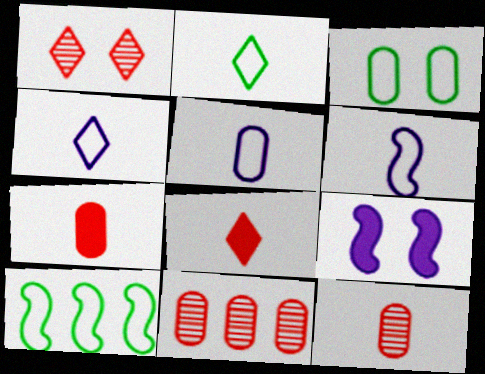[[1, 3, 9], 
[2, 3, 10], 
[2, 9, 11], 
[4, 5, 6]]